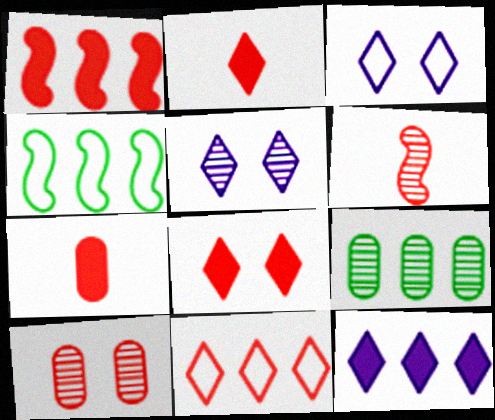[[1, 7, 8], 
[4, 5, 7], 
[5, 6, 9]]